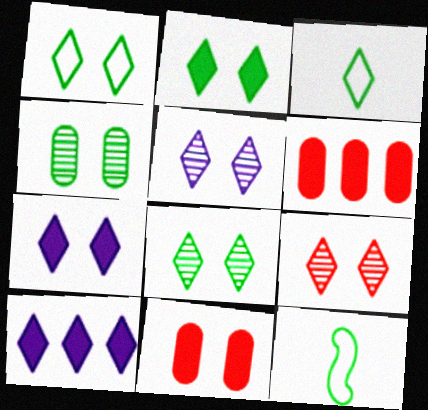[[1, 2, 8], 
[1, 7, 9], 
[3, 9, 10], 
[5, 6, 12], 
[5, 8, 9]]